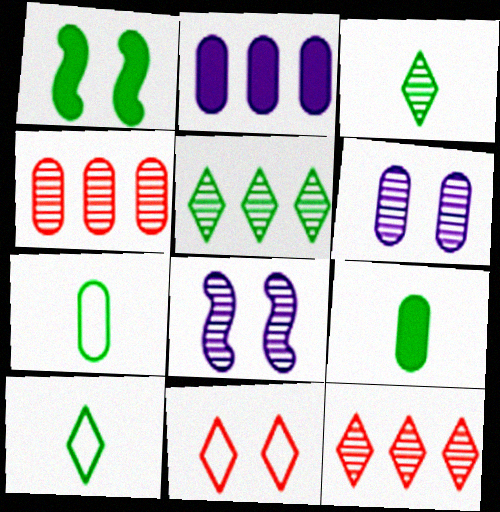[[1, 5, 7], 
[1, 6, 11], 
[3, 4, 8]]